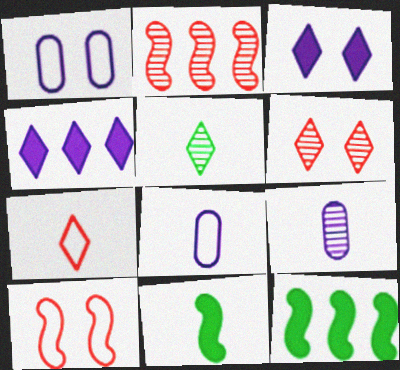[[6, 8, 12], 
[7, 9, 11]]